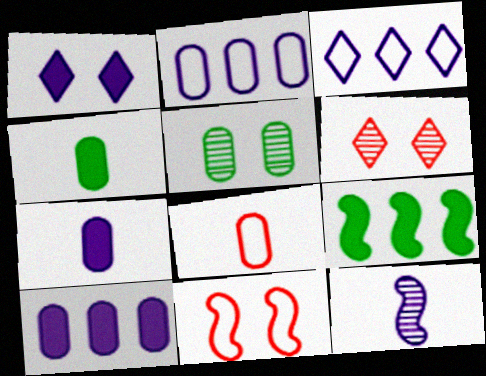[[1, 2, 12], 
[1, 5, 11], 
[5, 8, 10], 
[9, 11, 12]]